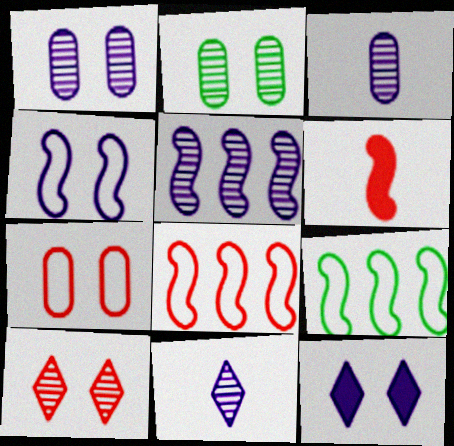[[1, 4, 12], 
[1, 5, 11]]